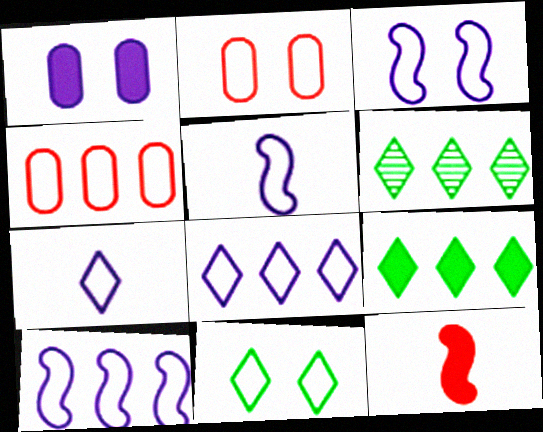[[1, 9, 12], 
[2, 3, 11], 
[3, 5, 10], 
[4, 5, 11]]